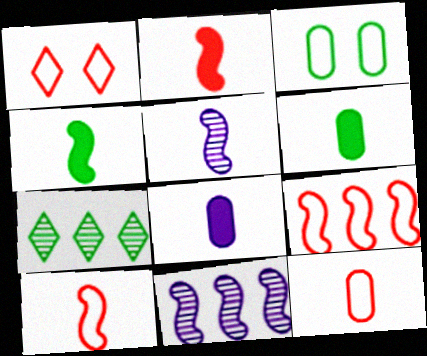[[1, 6, 11], 
[1, 9, 12], 
[3, 4, 7], 
[4, 5, 10]]